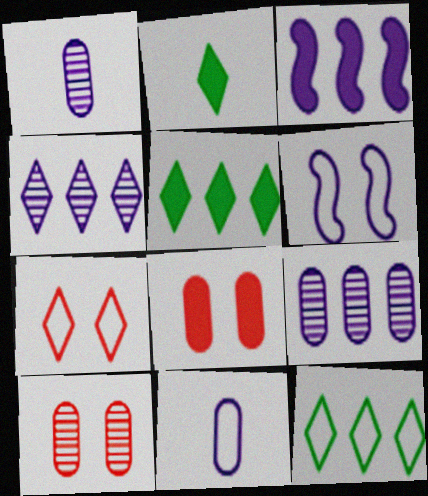[[2, 3, 8], 
[2, 4, 7]]